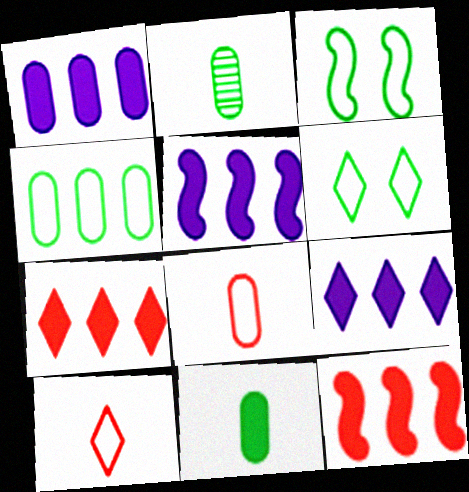[[1, 5, 9]]